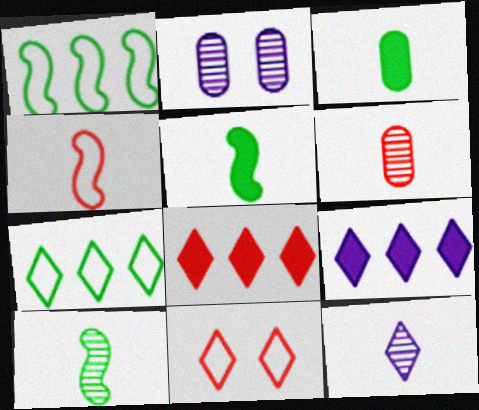[[3, 4, 12], 
[6, 10, 12]]